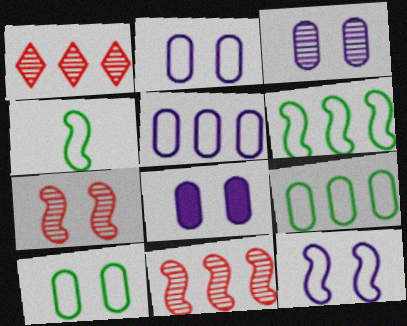[[1, 4, 8], 
[2, 3, 8]]